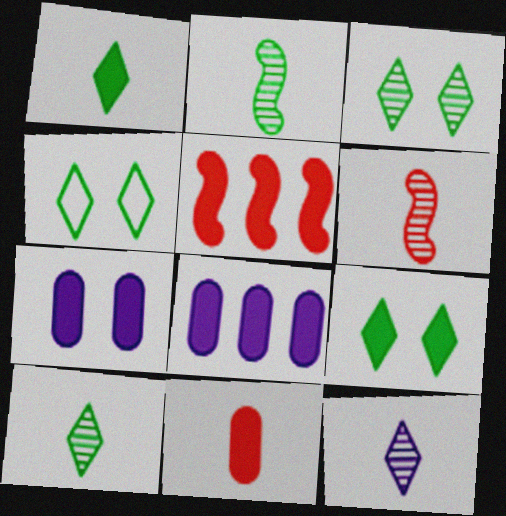[[1, 5, 7], 
[3, 4, 9], 
[4, 6, 8]]